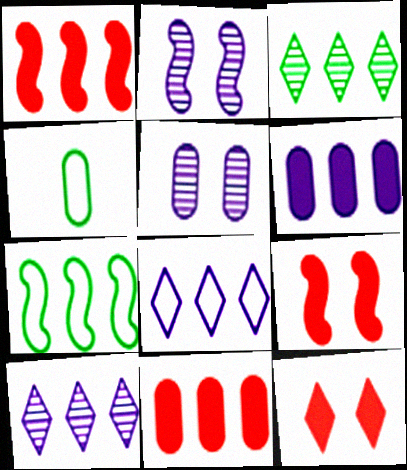[[4, 5, 11], 
[4, 9, 10], 
[7, 10, 11]]